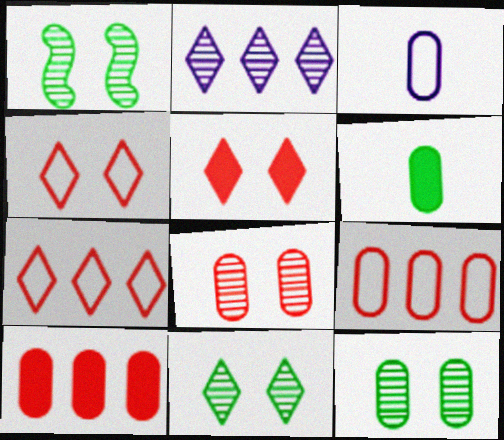[[1, 11, 12], 
[3, 10, 12]]